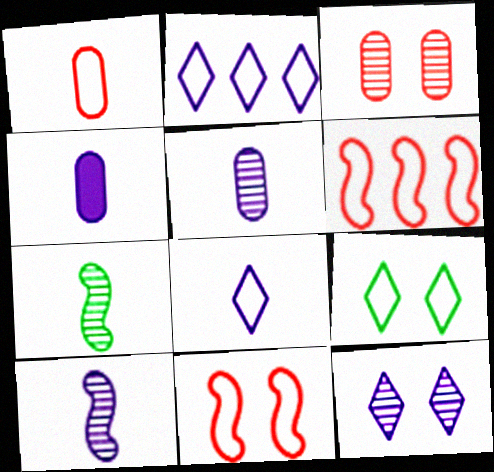[[4, 8, 10]]